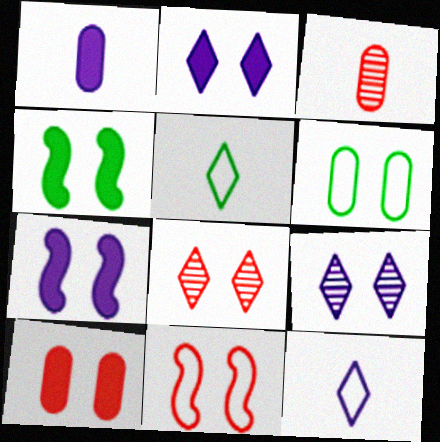[[2, 4, 10], 
[6, 7, 8], 
[8, 10, 11]]